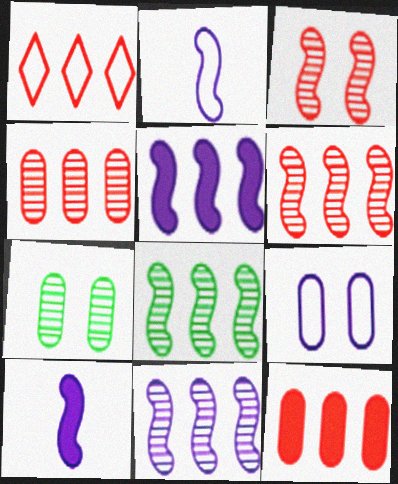[[1, 6, 12], 
[1, 7, 10], 
[6, 8, 11]]